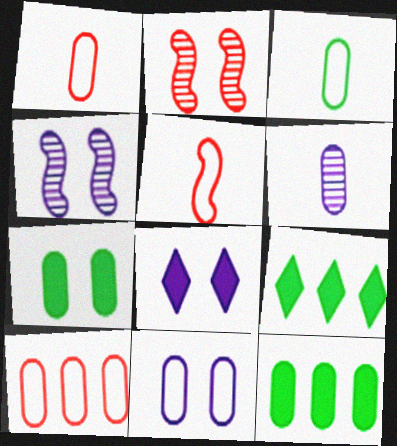[[1, 4, 9], 
[3, 10, 11], 
[4, 8, 11], 
[6, 7, 10]]